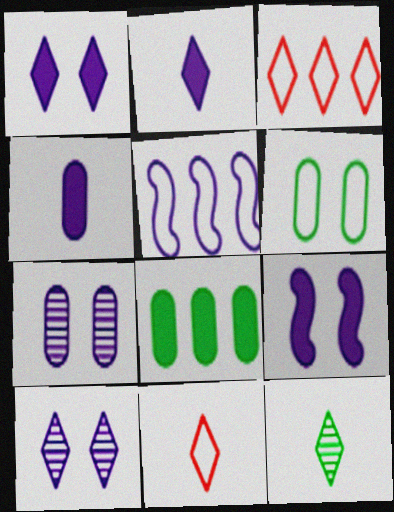[[1, 3, 12], 
[2, 5, 7], 
[2, 11, 12], 
[4, 5, 10], 
[5, 6, 11]]